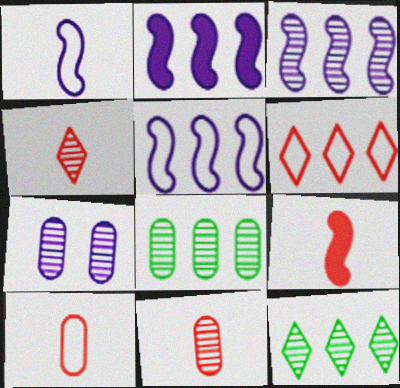[[2, 3, 5], 
[2, 6, 8], 
[4, 9, 10], 
[7, 8, 11]]